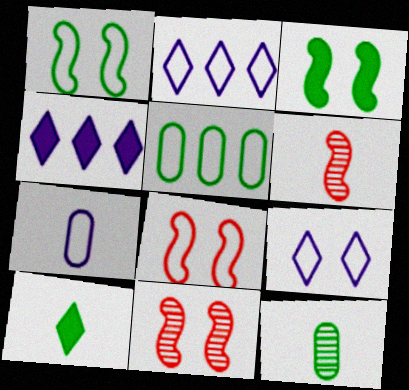[[4, 8, 12], 
[6, 7, 10]]